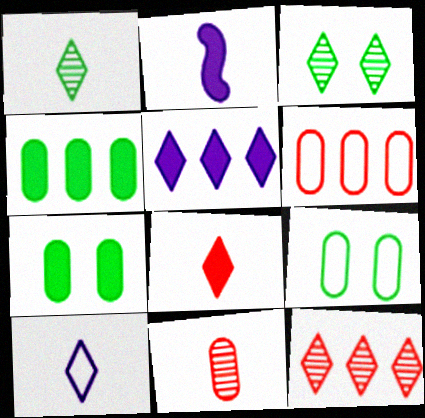[[1, 8, 10], 
[2, 3, 6], 
[2, 9, 12]]